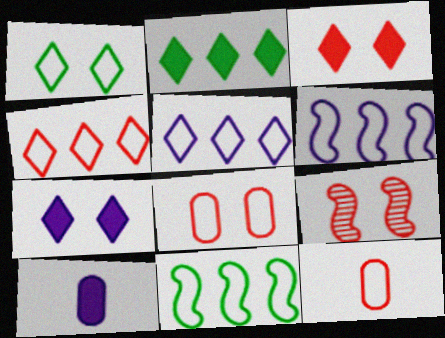[[1, 6, 12], 
[3, 8, 9]]